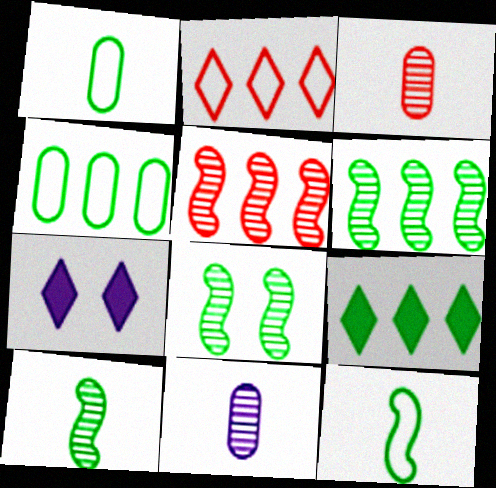[[1, 5, 7], 
[1, 8, 9], 
[4, 6, 9], 
[6, 8, 10]]